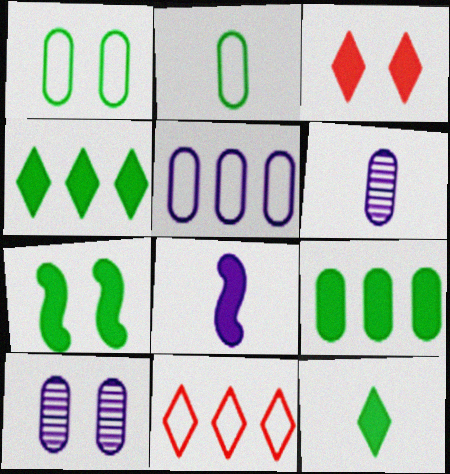[[3, 8, 9], 
[6, 7, 11], 
[7, 9, 12]]